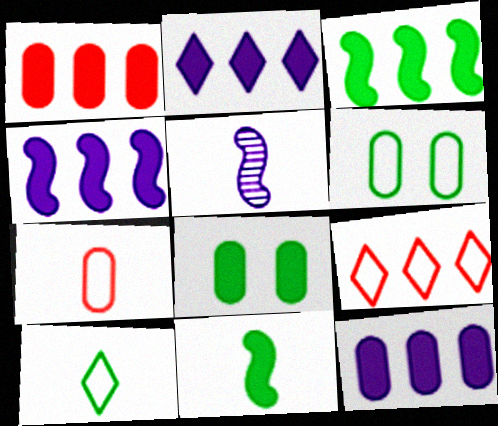[[1, 2, 3], 
[2, 4, 12], 
[5, 8, 9]]